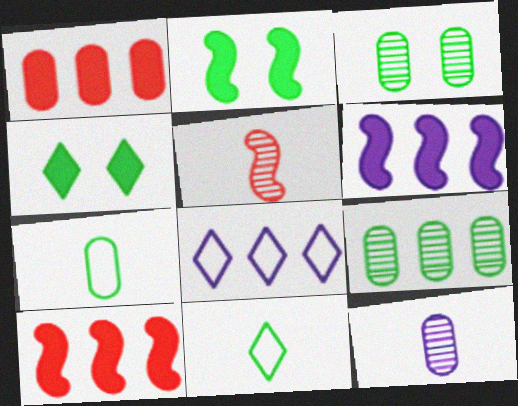[[2, 9, 11], 
[8, 9, 10]]